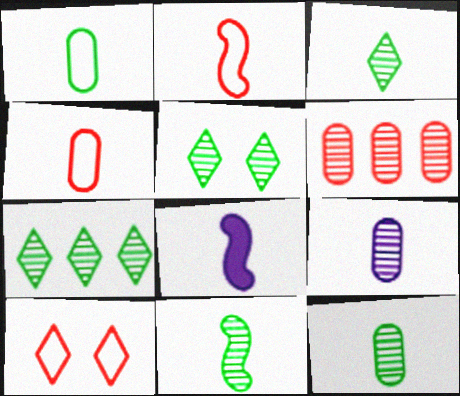[[2, 8, 11], 
[3, 4, 8], 
[3, 5, 7], 
[3, 11, 12]]